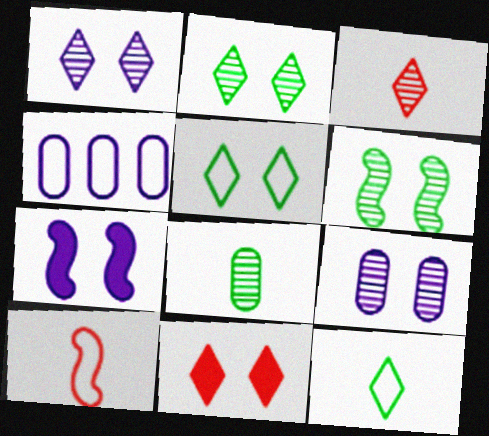[[1, 5, 11], 
[4, 5, 10]]